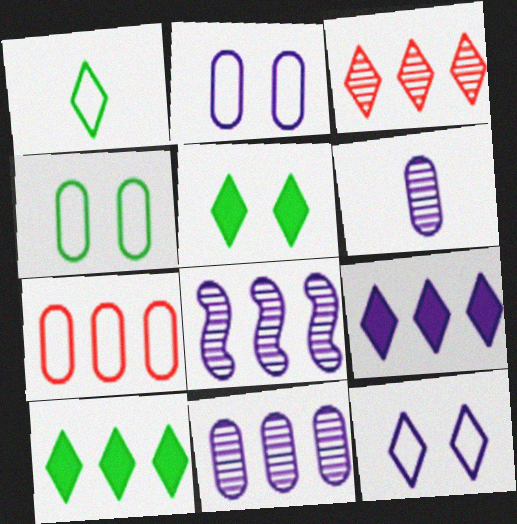[[7, 8, 10]]